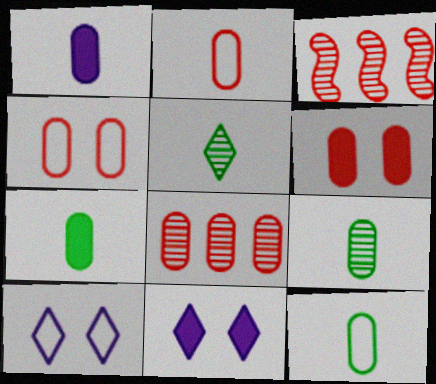[[1, 2, 9], 
[2, 6, 8], 
[3, 7, 10], 
[3, 11, 12], 
[7, 9, 12]]